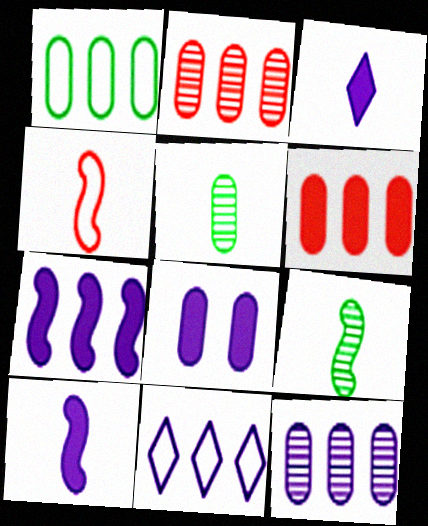[[1, 6, 12], 
[3, 4, 5], 
[3, 7, 8], 
[4, 9, 10], 
[7, 11, 12]]